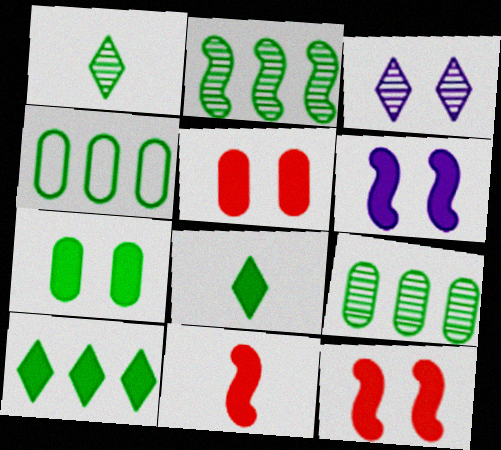[[2, 4, 10], 
[3, 4, 11]]